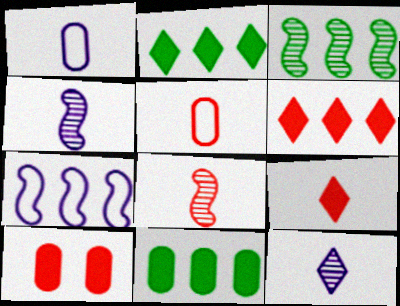[[5, 8, 9]]